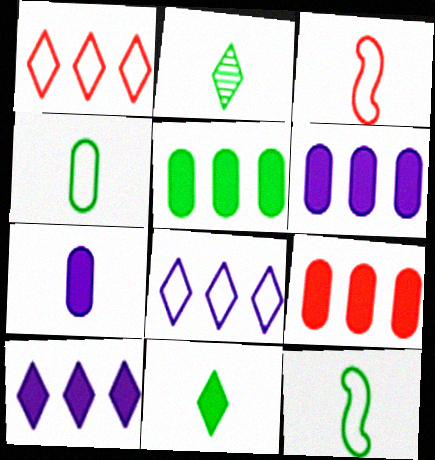[[2, 3, 7], 
[5, 6, 9]]